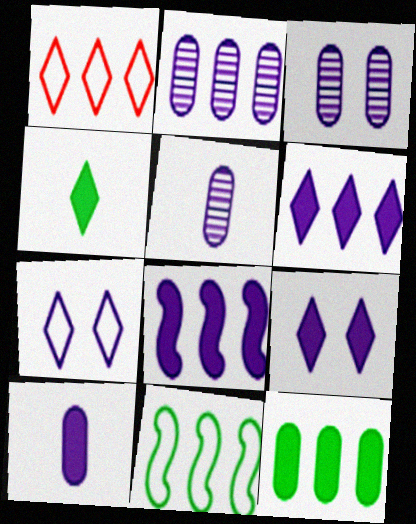[[2, 3, 5], 
[5, 7, 8], 
[8, 9, 10]]